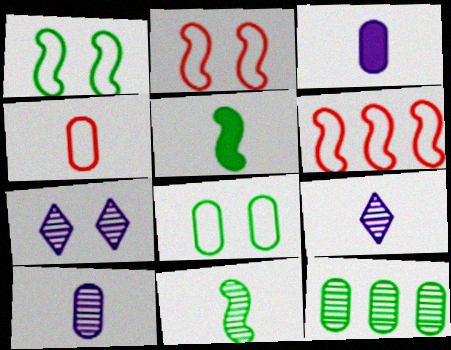[[4, 5, 9]]